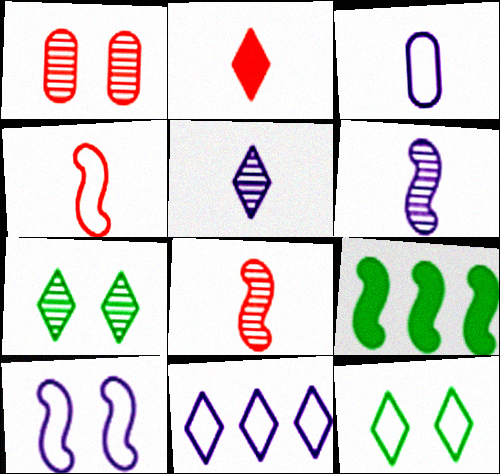[[2, 7, 11], 
[3, 10, 11], 
[8, 9, 10]]